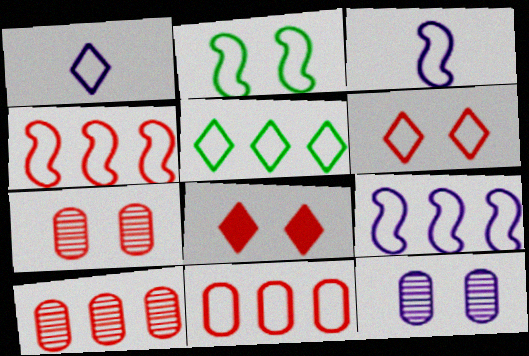[[1, 2, 11], 
[1, 5, 6], 
[2, 3, 4], 
[2, 8, 12], 
[5, 9, 11]]